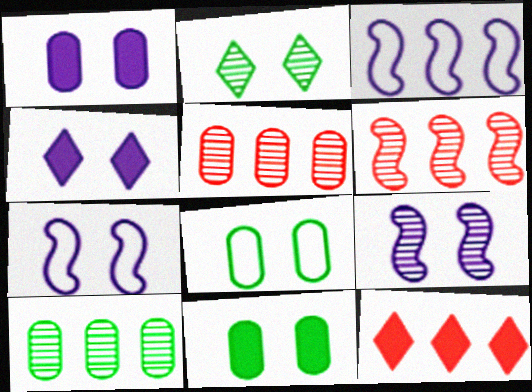[[3, 10, 12]]